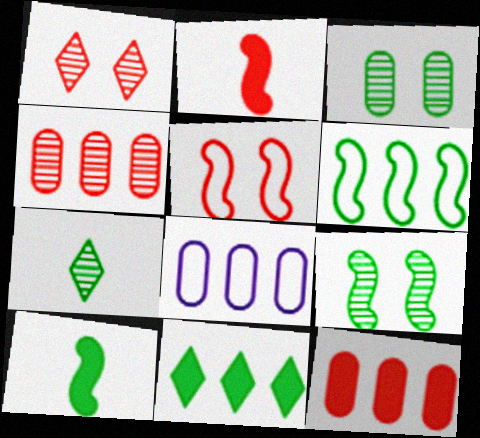[[1, 8, 10], 
[6, 9, 10]]